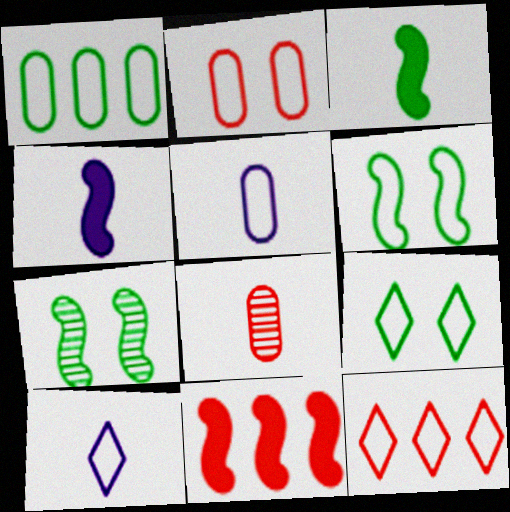[[1, 2, 5], 
[3, 8, 10], 
[5, 6, 12], 
[9, 10, 12]]